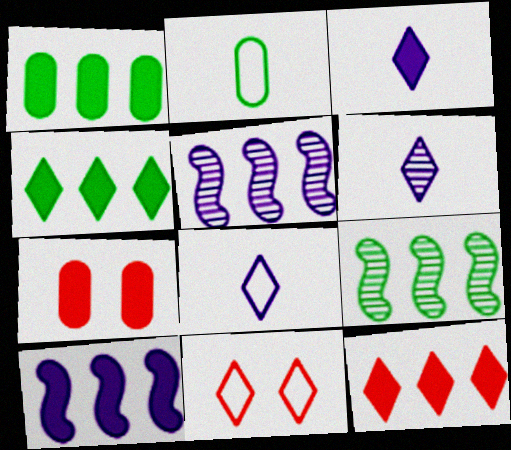[[1, 10, 12], 
[3, 6, 8], 
[4, 6, 11], 
[7, 8, 9]]